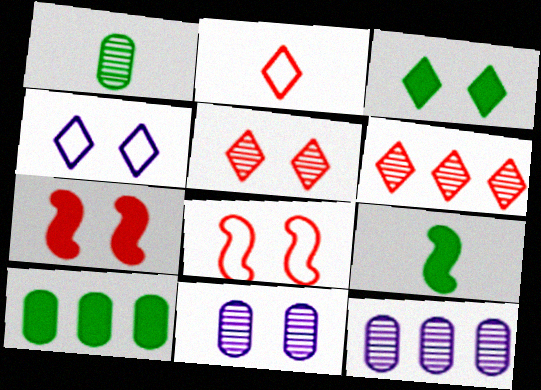[[3, 4, 5], 
[3, 8, 11], 
[3, 9, 10]]